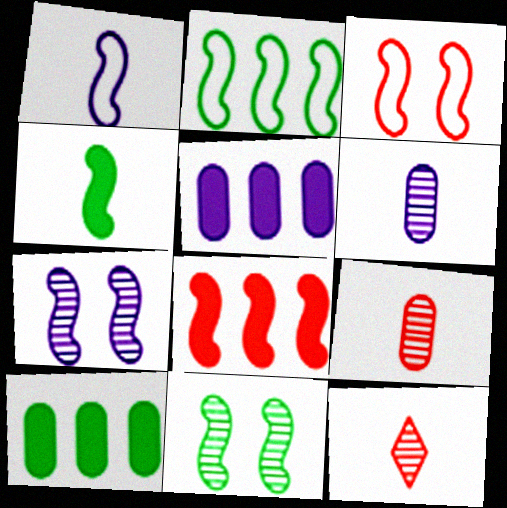[[1, 2, 3], 
[1, 8, 11], 
[2, 4, 11]]